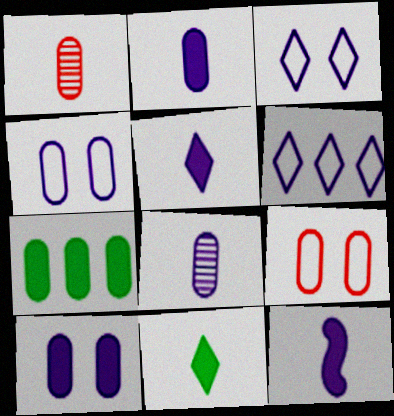[[1, 4, 7], 
[2, 5, 12], 
[7, 8, 9]]